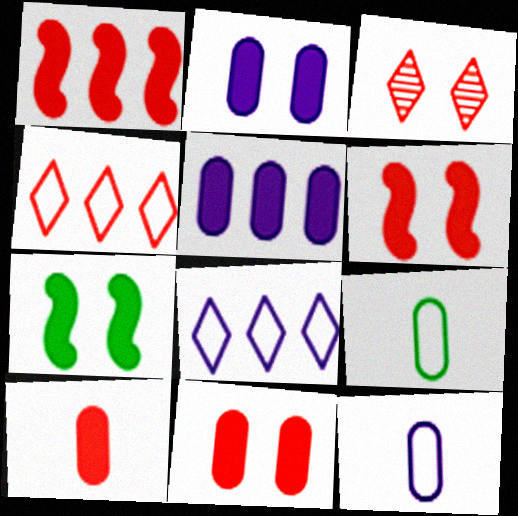[]